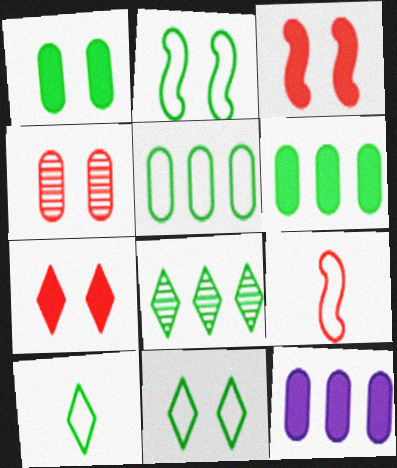[[2, 5, 10]]